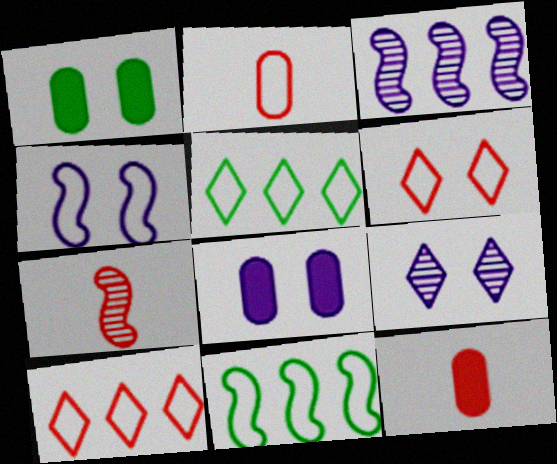[[2, 4, 5], 
[4, 8, 9], 
[5, 7, 8], 
[9, 11, 12]]